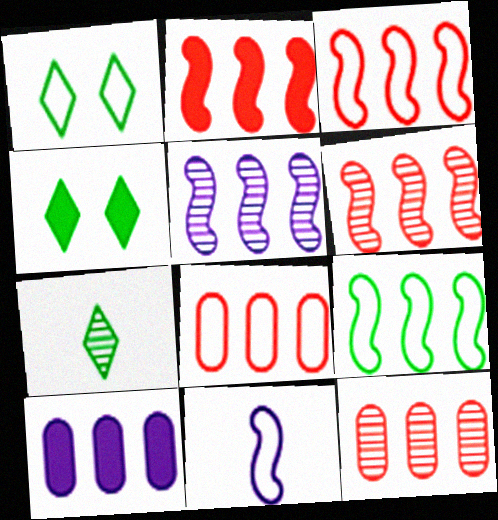[[1, 8, 11], 
[2, 3, 6], 
[2, 5, 9], 
[4, 11, 12]]